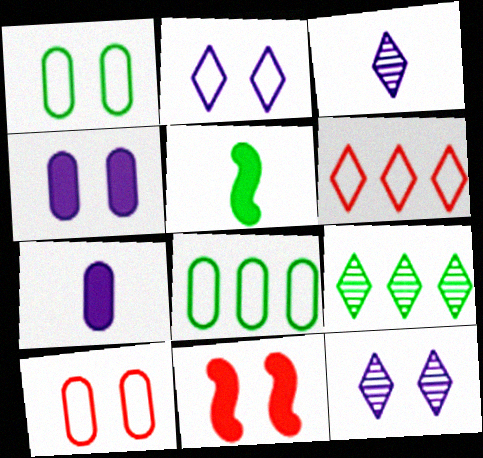[[1, 5, 9], 
[1, 11, 12], 
[3, 8, 11]]